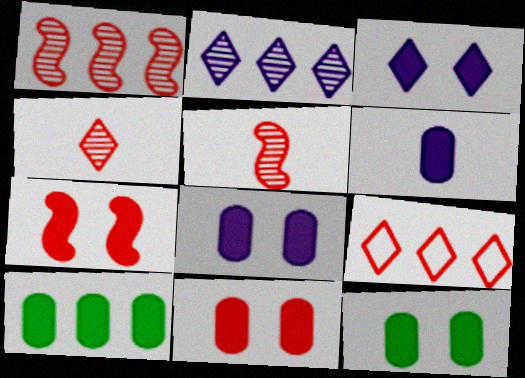[[3, 7, 12], 
[5, 9, 11], 
[6, 10, 11], 
[8, 11, 12]]